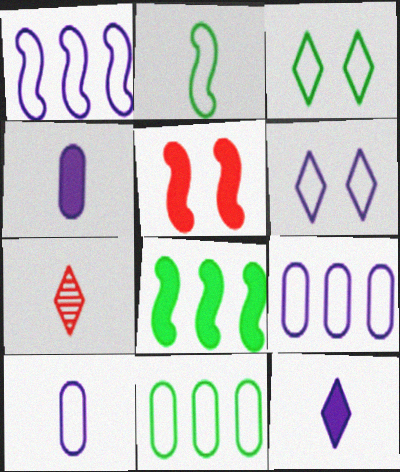[[1, 6, 10], 
[2, 3, 11], 
[2, 4, 7]]